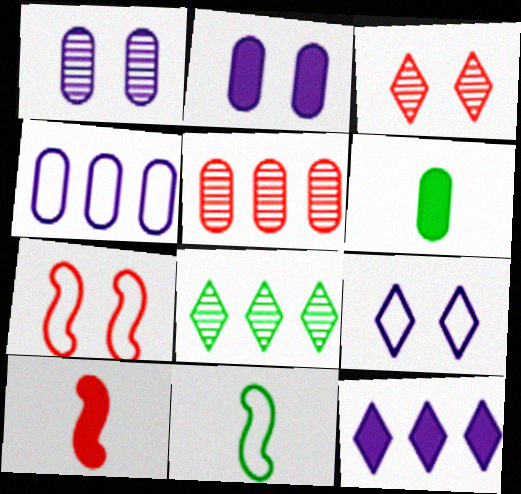[]